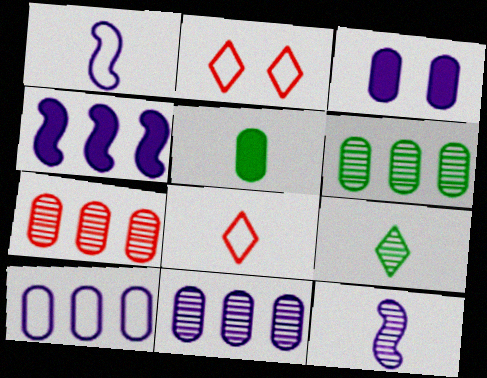[[5, 8, 12], 
[6, 7, 11]]